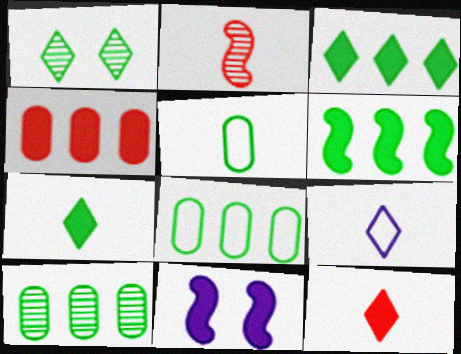[[1, 5, 6], 
[4, 7, 11]]